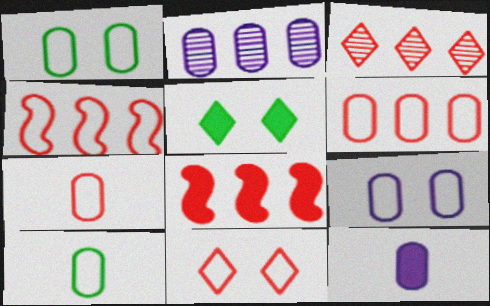[[2, 9, 12], 
[3, 6, 8], 
[4, 7, 11], 
[5, 8, 12], 
[6, 9, 10]]